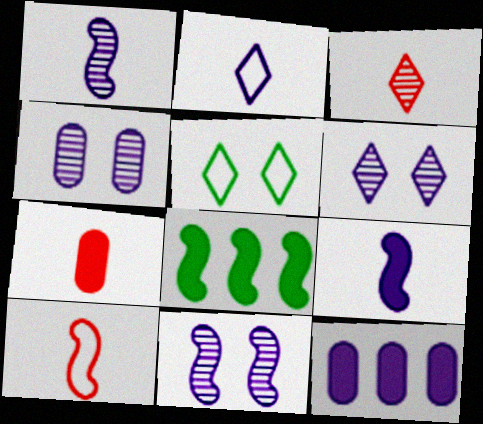[[2, 11, 12], 
[3, 7, 10], 
[4, 6, 11], 
[8, 10, 11]]